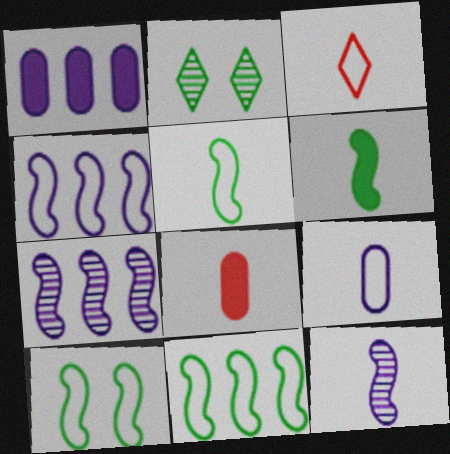[[2, 4, 8], 
[3, 5, 9], 
[5, 10, 11]]